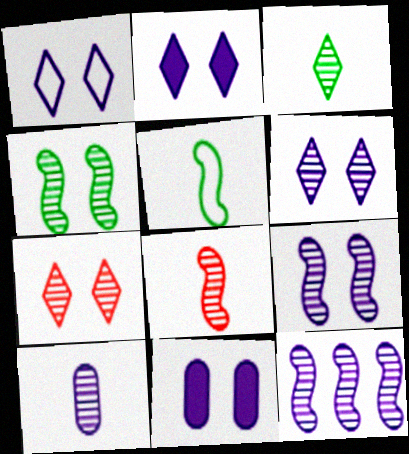[[1, 2, 6], 
[1, 9, 11], 
[3, 8, 10], 
[4, 8, 12], 
[6, 10, 12]]